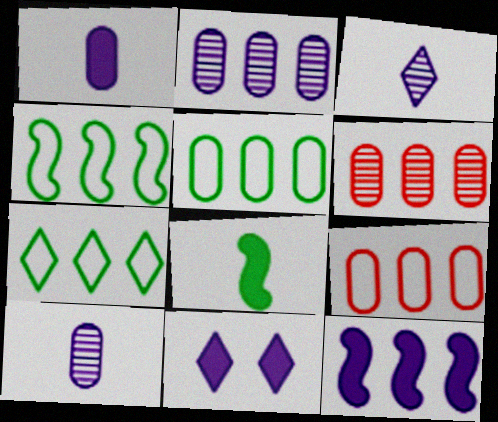[[1, 11, 12], 
[4, 5, 7], 
[6, 7, 12]]